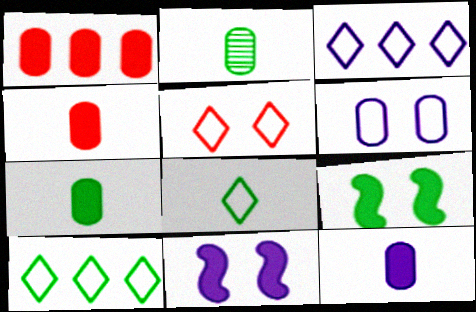[[1, 2, 6], 
[2, 9, 10], 
[3, 5, 8], 
[4, 7, 12]]